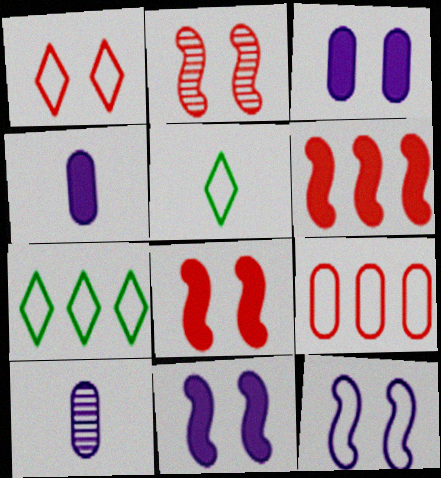[[2, 4, 7], 
[5, 9, 12], 
[7, 8, 10]]